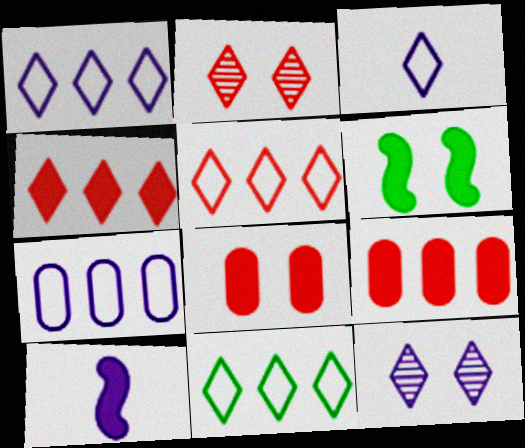[[1, 5, 11], 
[7, 10, 12]]